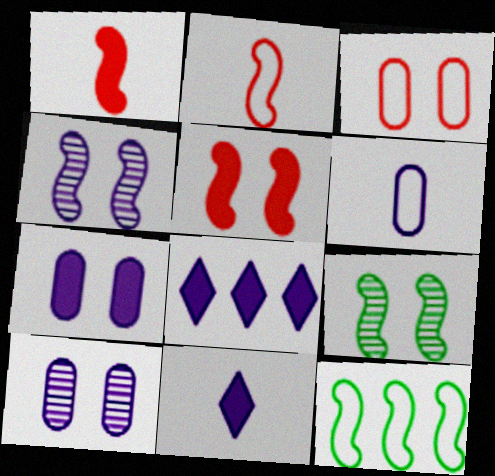[[1, 4, 12], 
[4, 6, 8]]